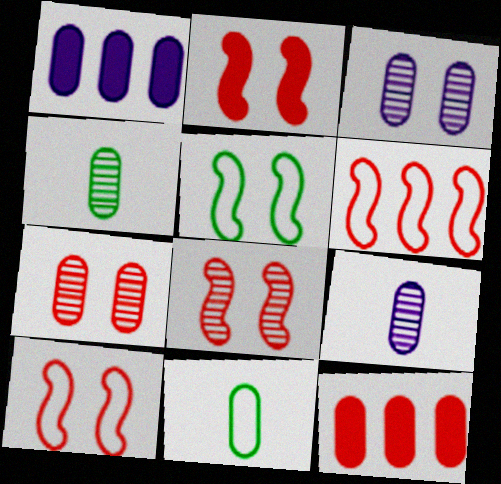[[1, 7, 11], 
[2, 8, 10], 
[3, 11, 12]]